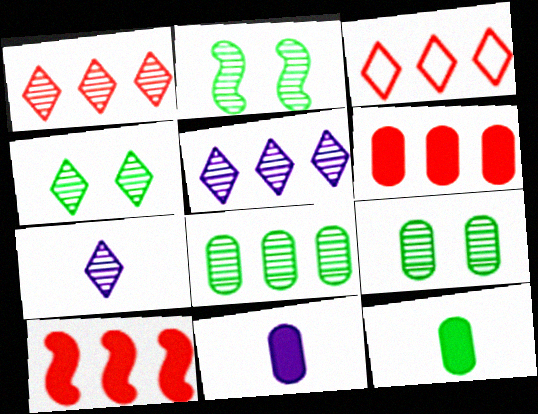[[1, 4, 7], 
[2, 3, 11], 
[2, 4, 9]]